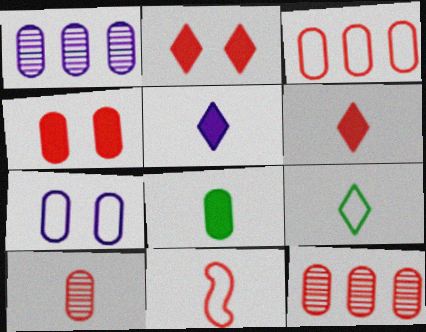[[2, 11, 12], 
[3, 4, 10], 
[6, 10, 11], 
[7, 8, 12]]